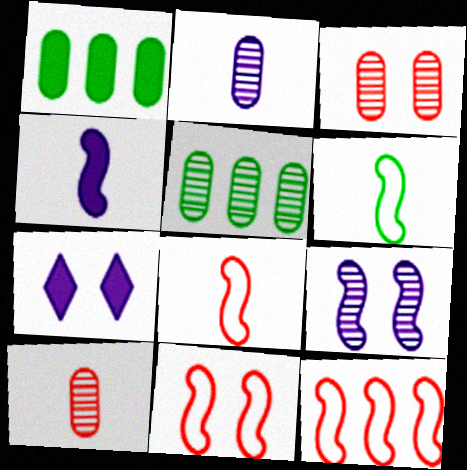[[2, 3, 5], 
[5, 7, 8], 
[8, 11, 12]]